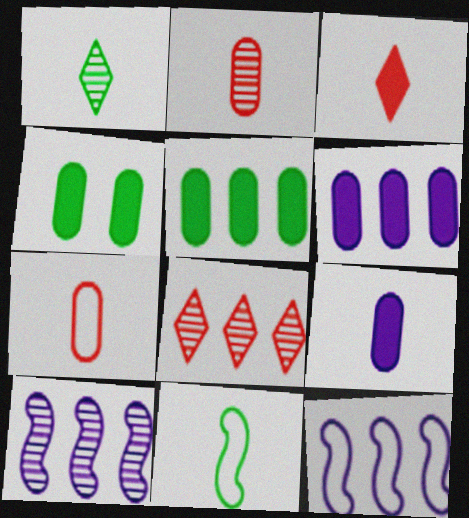[[5, 8, 12]]